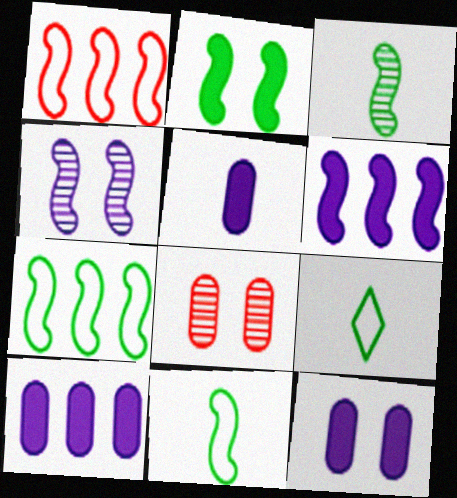[[2, 3, 7], 
[5, 10, 12], 
[6, 8, 9]]